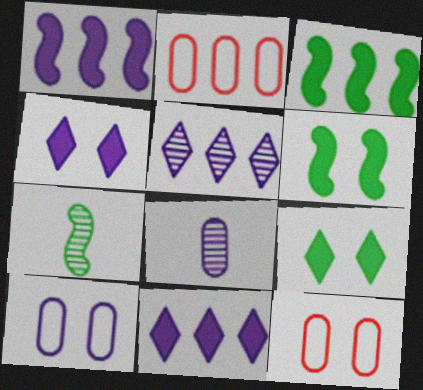[[2, 3, 5], 
[2, 4, 7], 
[7, 11, 12]]